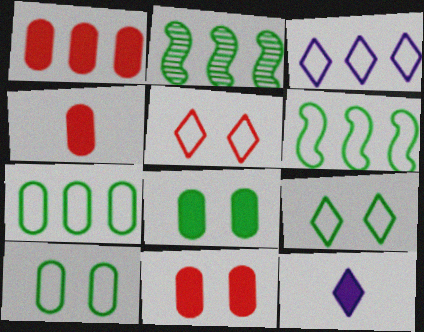[[1, 2, 3], 
[1, 4, 11]]